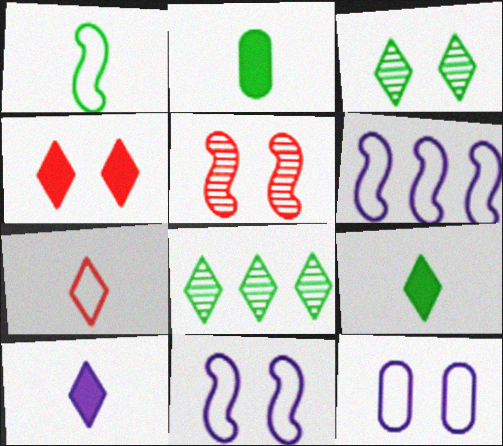[]